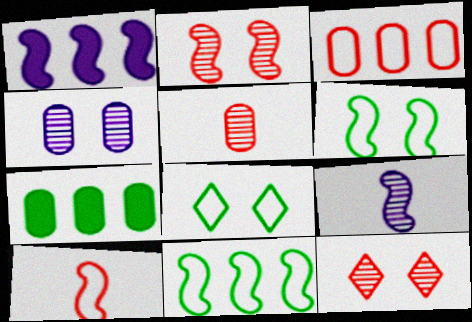[[1, 5, 8]]